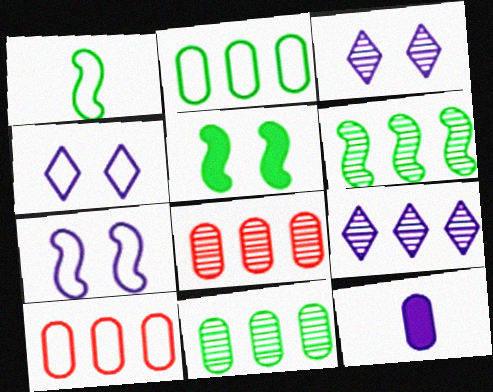[[1, 4, 10], 
[1, 5, 6], 
[6, 8, 9], 
[7, 9, 12]]